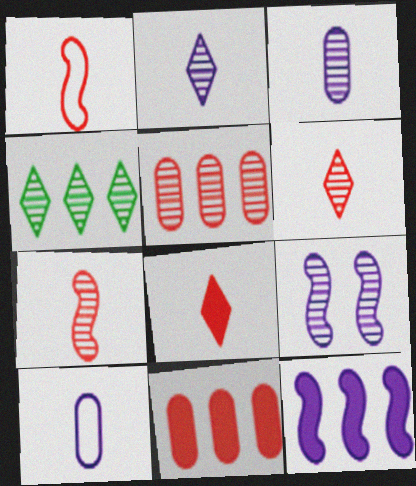[]